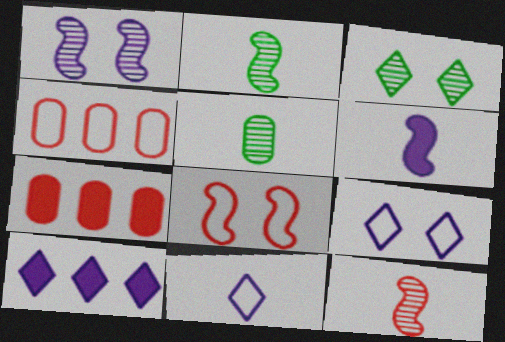[[2, 7, 9], 
[3, 4, 6], 
[5, 8, 10]]